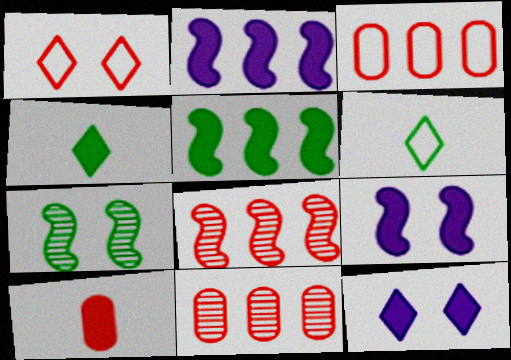[[1, 8, 10], 
[5, 10, 12], 
[6, 9, 11]]